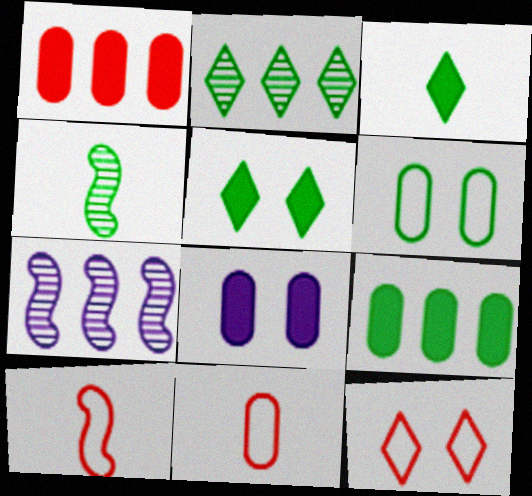[[2, 8, 10], 
[5, 7, 11]]